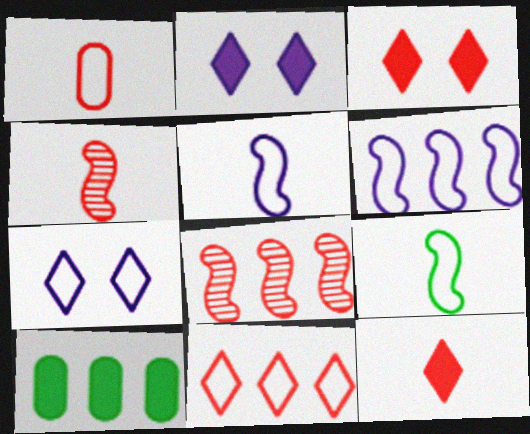[[1, 3, 8], 
[1, 4, 12], 
[4, 7, 10]]